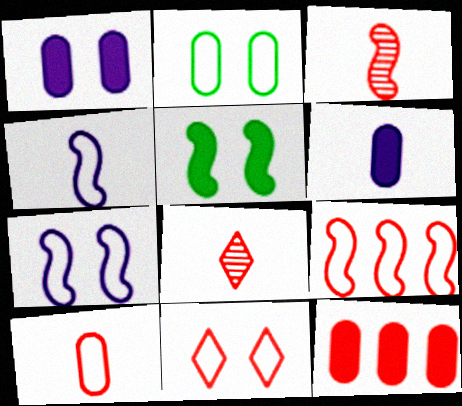[[2, 7, 11], 
[3, 11, 12], 
[9, 10, 11]]